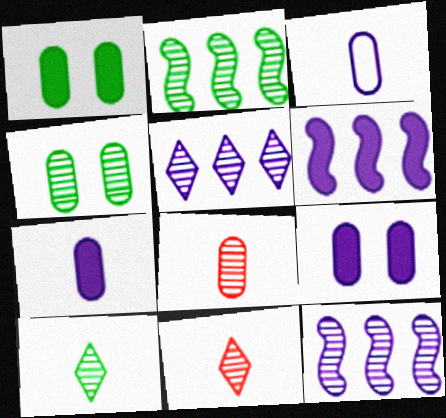[[2, 4, 10], 
[4, 11, 12]]